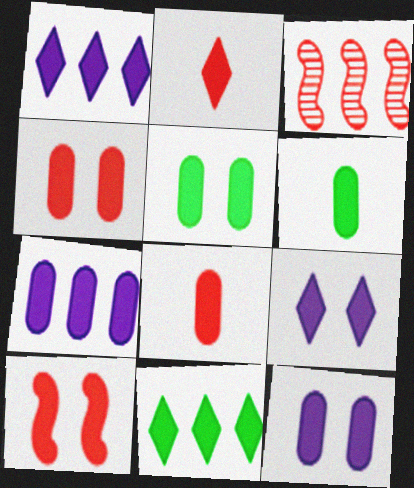[[1, 6, 10], 
[2, 9, 11], 
[4, 5, 12], 
[4, 6, 7], 
[5, 7, 8], 
[5, 9, 10]]